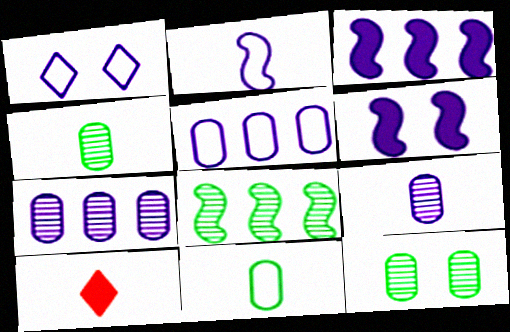[[1, 2, 5], 
[1, 3, 9], 
[2, 4, 10]]